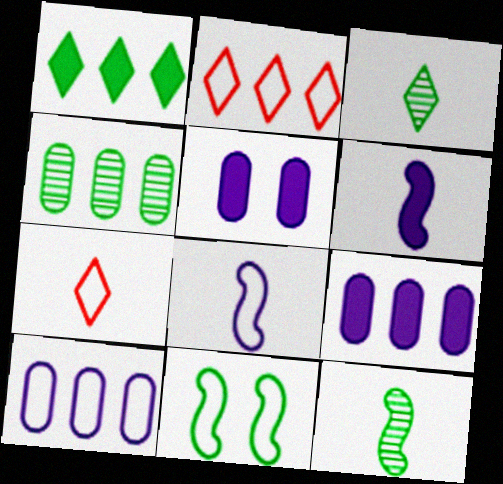[[2, 5, 12], 
[7, 10, 11]]